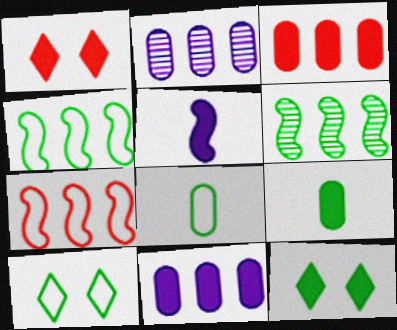[[3, 5, 12], 
[4, 8, 10], 
[6, 8, 12], 
[6, 9, 10]]